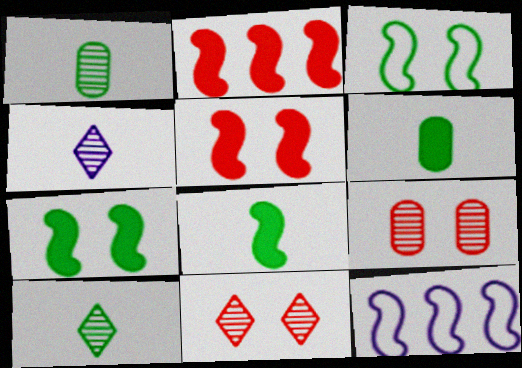[[6, 11, 12]]